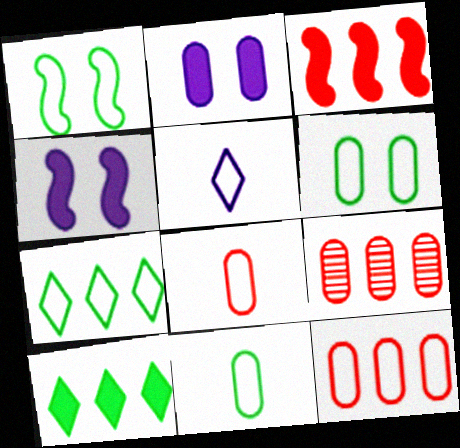[[1, 5, 12], 
[1, 7, 11], 
[2, 9, 11]]